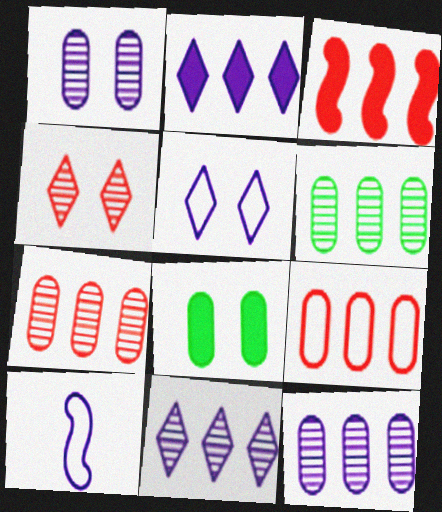[[1, 2, 10], 
[6, 7, 12]]